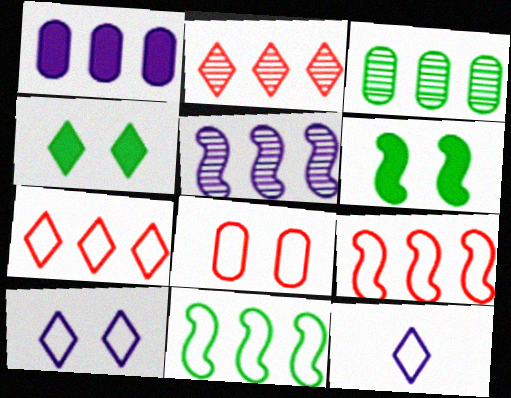[[1, 2, 11], 
[2, 3, 5], 
[2, 4, 12], 
[8, 11, 12]]